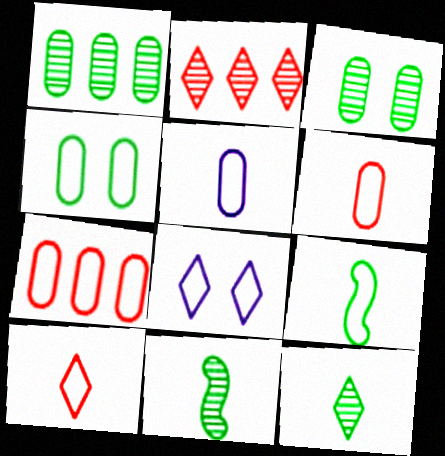[[4, 5, 7], 
[5, 9, 10], 
[7, 8, 9]]